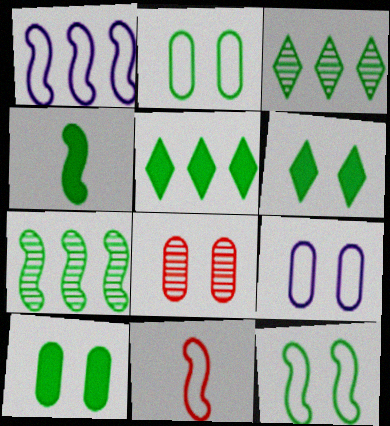[[1, 11, 12], 
[2, 3, 4], 
[4, 5, 10], 
[4, 7, 12], 
[8, 9, 10]]